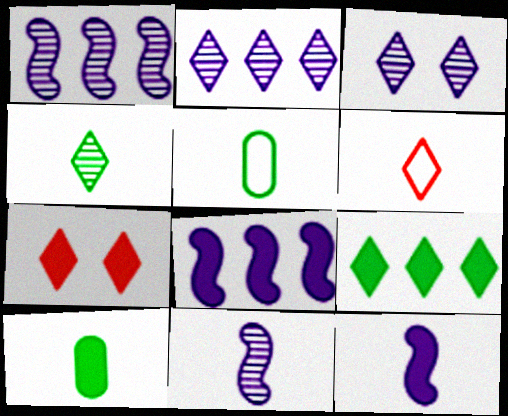[[1, 5, 7], 
[3, 6, 9], 
[6, 10, 11], 
[7, 8, 10]]